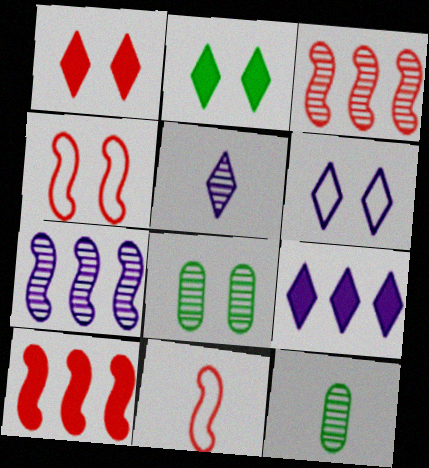[[3, 5, 8], 
[4, 9, 12], 
[5, 6, 9], 
[6, 10, 12], 
[8, 9, 11]]